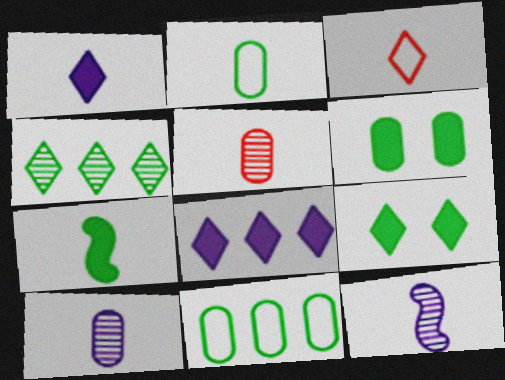[[3, 7, 10]]